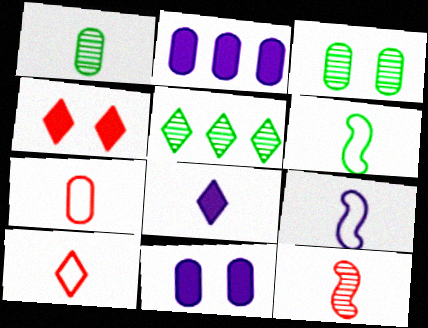[[2, 3, 7]]